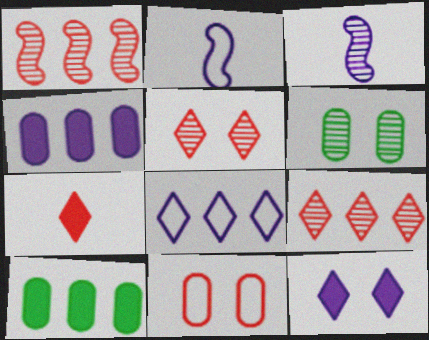[[1, 7, 11], 
[1, 8, 10], 
[2, 5, 10], 
[3, 6, 9]]